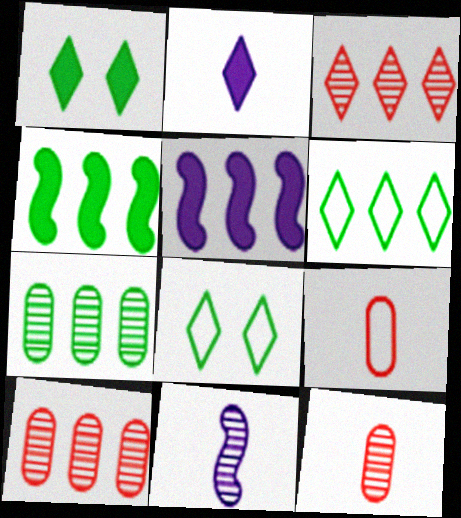[[2, 3, 8], 
[4, 6, 7], 
[5, 6, 10], 
[5, 8, 12]]